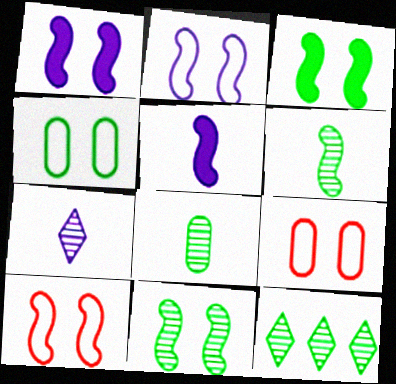[[1, 10, 11], 
[5, 9, 12], 
[8, 11, 12]]